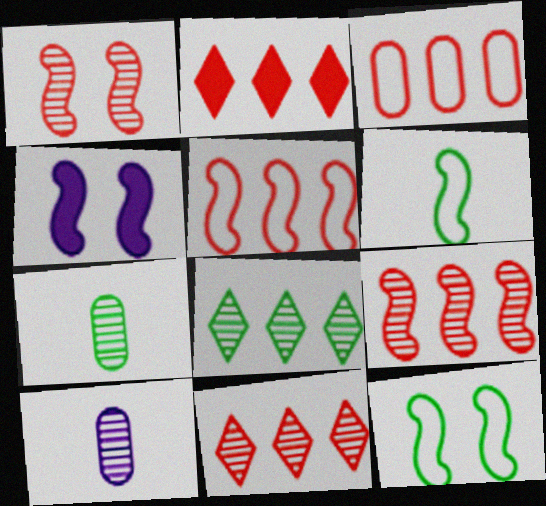[[1, 4, 12], 
[1, 8, 10], 
[2, 3, 9], 
[2, 10, 12], 
[4, 6, 9]]